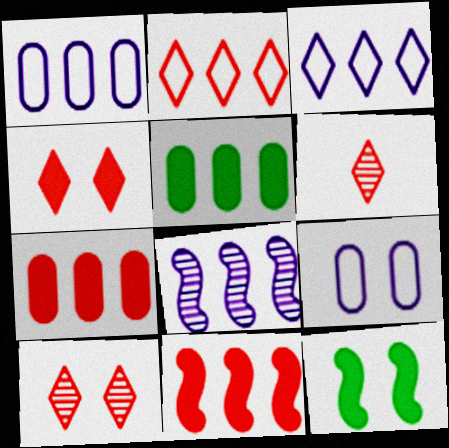[[1, 6, 12], 
[2, 4, 6], 
[2, 5, 8], 
[9, 10, 12]]